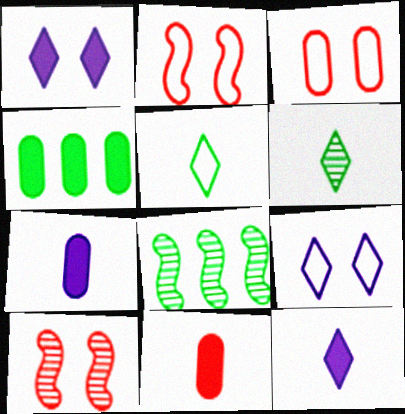[[3, 8, 12], 
[8, 9, 11]]